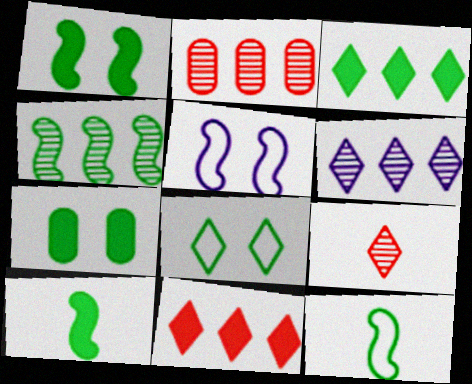[[1, 4, 12], 
[2, 4, 6], 
[3, 7, 10]]